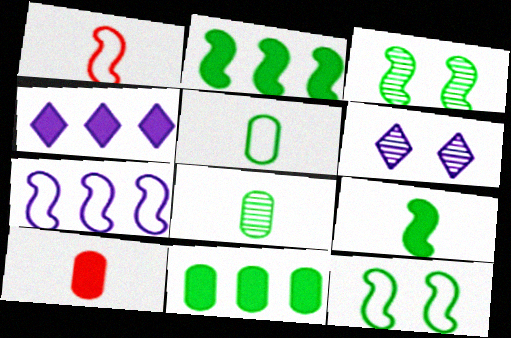[[1, 6, 11], 
[1, 7, 12]]